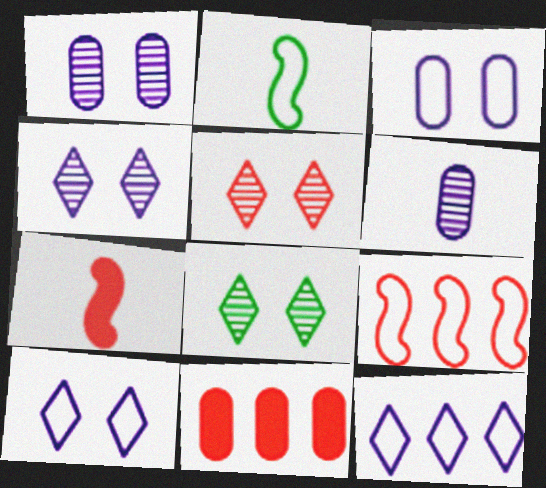[[2, 4, 11], 
[4, 5, 8]]